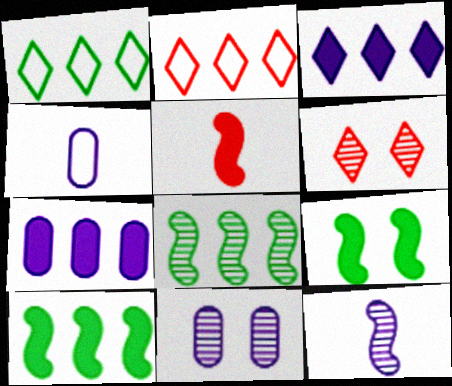[[1, 5, 11], 
[2, 7, 8], 
[4, 6, 10], 
[4, 7, 11]]